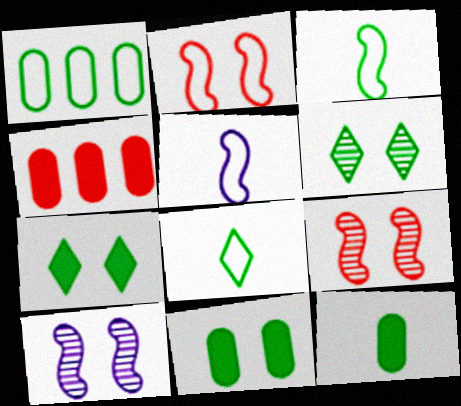[[4, 5, 6], 
[4, 8, 10]]